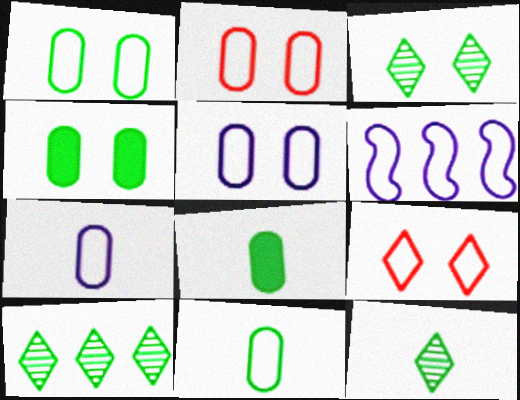[[1, 2, 5], 
[3, 10, 12], 
[6, 9, 11]]